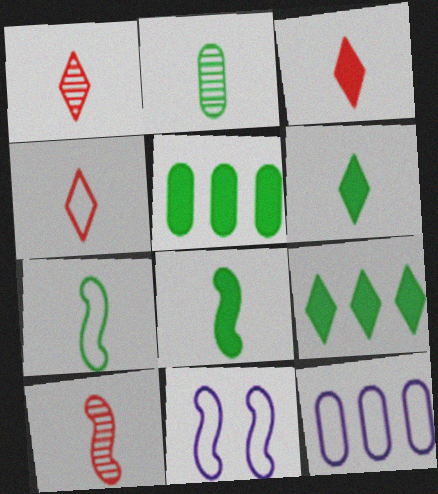[[1, 3, 4], 
[1, 5, 11], 
[2, 6, 7]]